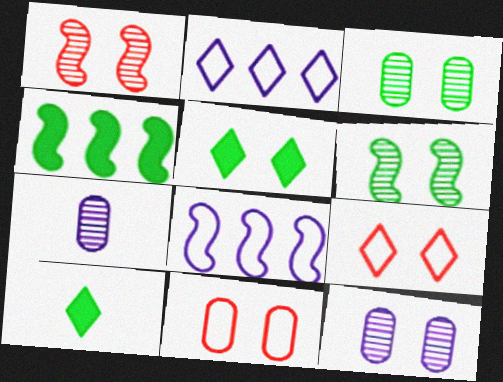[[4, 7, 9]]